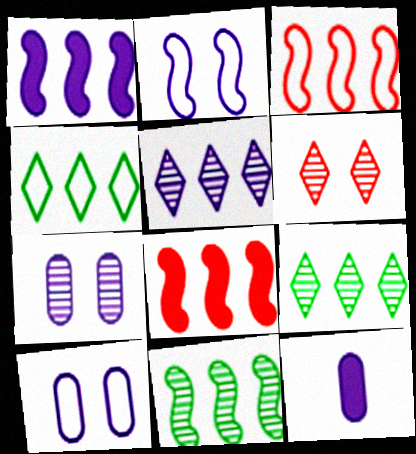[[1, 3, 11], 
[2, 5, 12]]